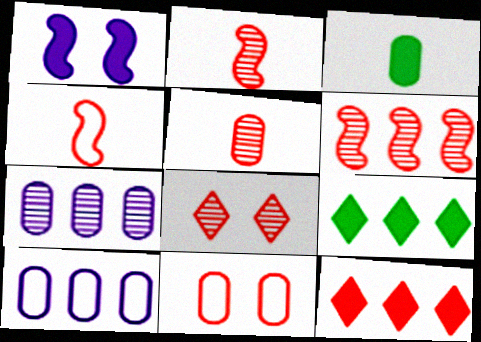[[1, 3, 12], 
[2, 11, 12], 
[3, 7, 11], 
[5, 6, 8], 
[6, 9, 10]]